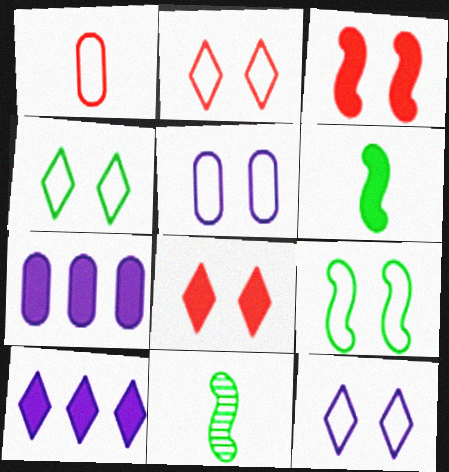[[2, 4, 12], 
[2, 5, 9], 
[2, 7, 11], 
[6, 7, 8]]